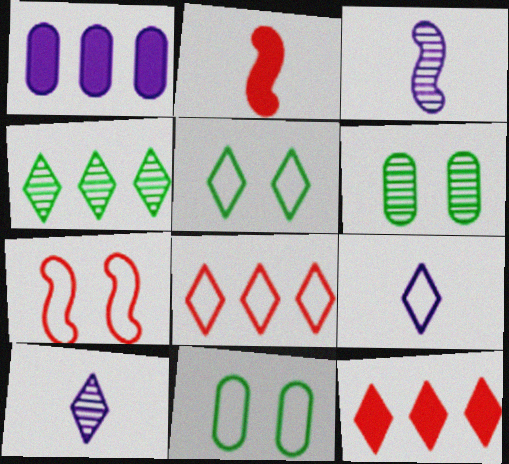[[3, 11, 12], 
[5, 8, 9], 
[5, 10, 12]]